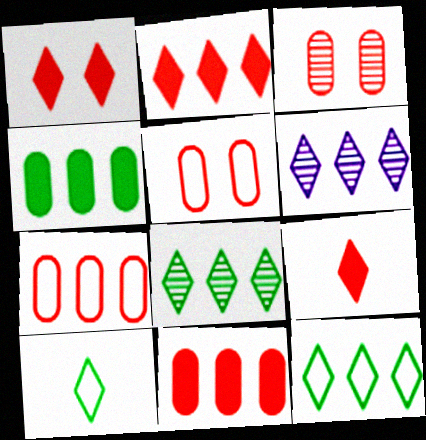[[1, 2, 9], 
[1, 6, 10], 
[2, 6, 12]]